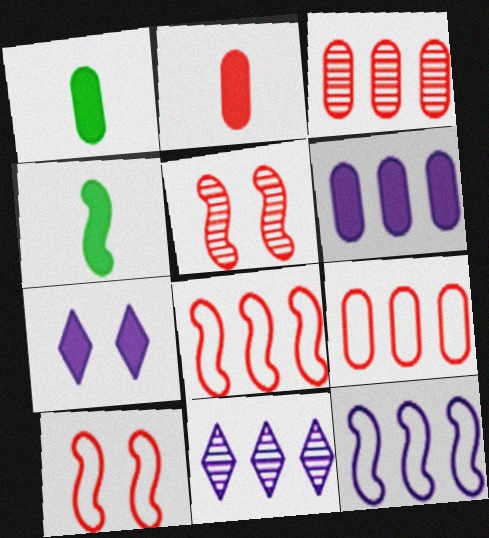[[1, 10, 11], 
[4, 5, 12], 
[6, 11, 12]]